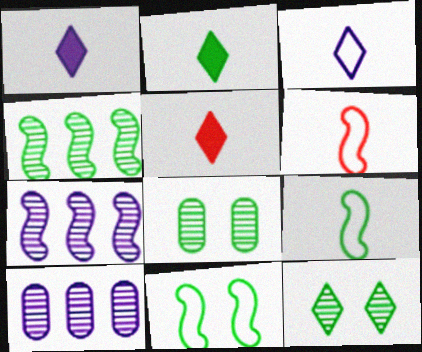[[1, 2, 5], 
[5, 10, 11]]